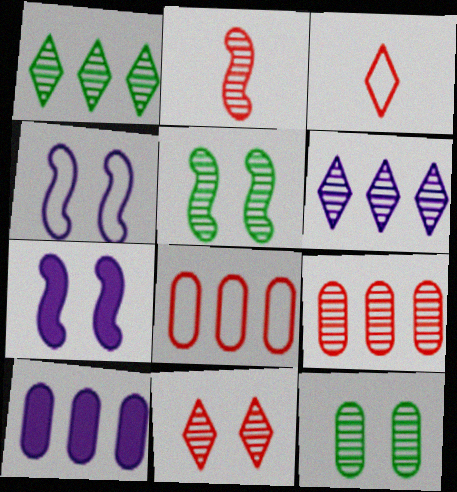[[2, 6, 12], 
[2, 9, 11], 
[3, 5, 10]]